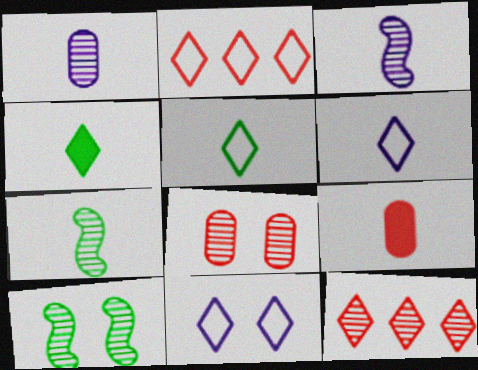[[1, 10, 12], 
[2, 5, 11], 
[3, 5, 9], 
[4, 11, 12], 
[6, 7, 9]]